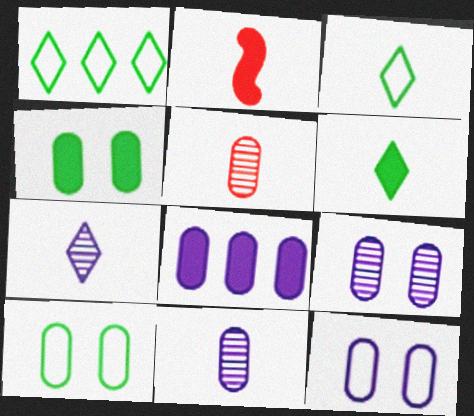[[1, 2, 9], 
[2, 3, 11], 
[5, 8, 10], 
[8, 11, 12]]